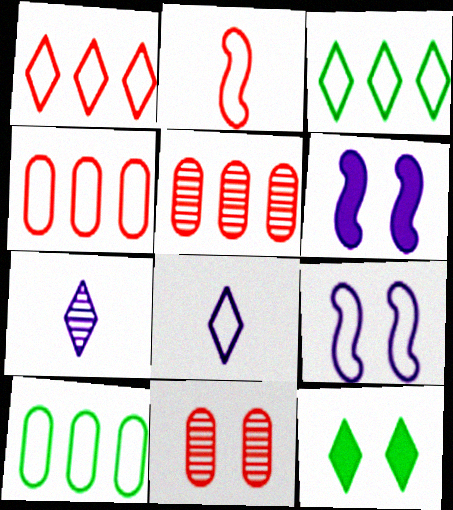[[1, 7, 12], 
[9, 11, 12]]